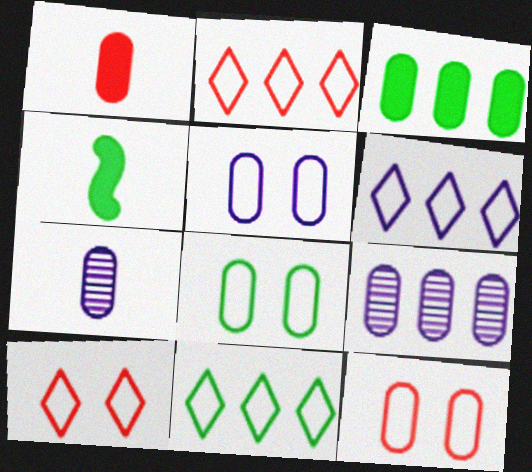[[1, 8, 9], 
[2, 6, 11], 
[3, 7, 12], 
[4, 9, 10], 
[5, 8, 12]]